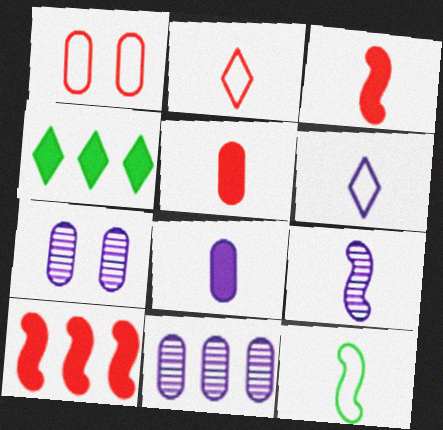[[1, 4, 9], 
[3, 9, 12], 
[6, 8, 9]]